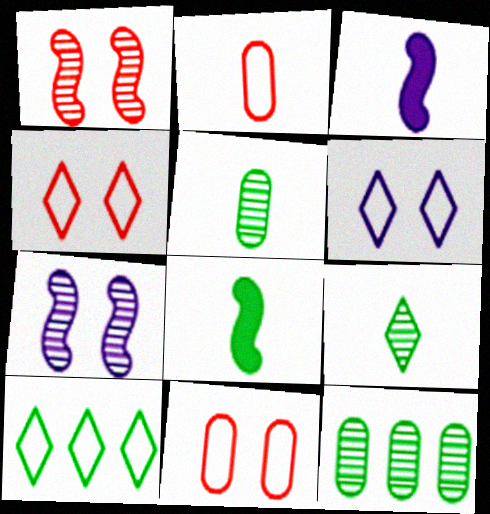[[2, 3, 9], 
[3, 4, 12]]